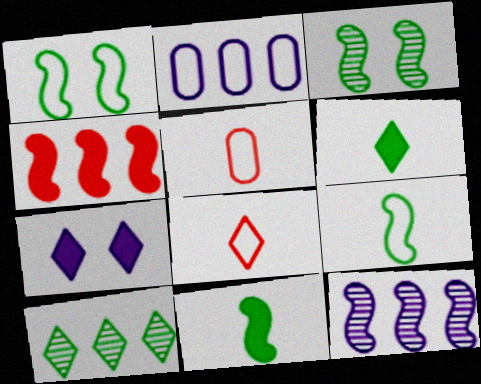[[1, 2, 8], 
[2, 4, 10], 
[7, 8, 10]]